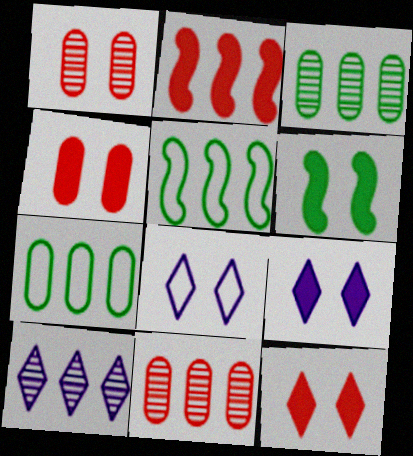[[1, 6, 8], 
[2, 7, 10], 
[4, 6, 9]]